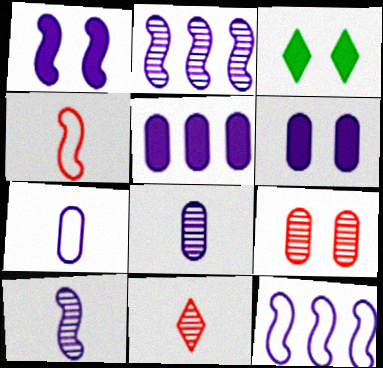[[1, 10, 12]]